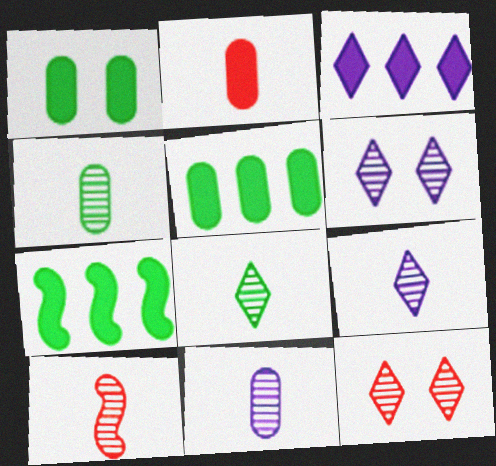[[4, 9, 10], 
[8, 10, 11]]